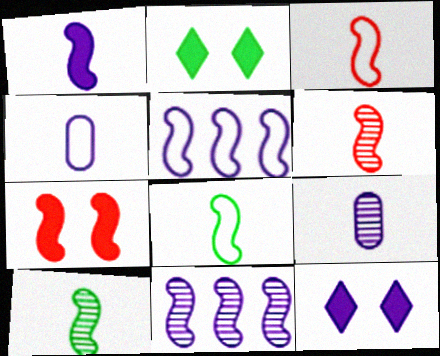[[1, 3, 10], 
[1, 6, 8], 
[4, 11, 12], 
[5, 7, 10], 
[5, 9, 12], 
[7, 8, 11]]